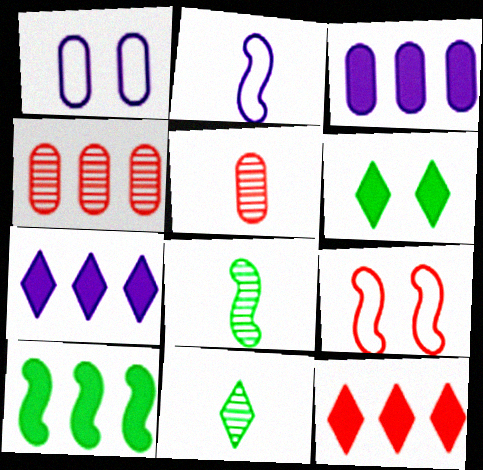[[1, 8, 12], 
[2, 4, 6], 
[3, 9, 11], 
[3, 10, 12], 
[5, 9, 12]]